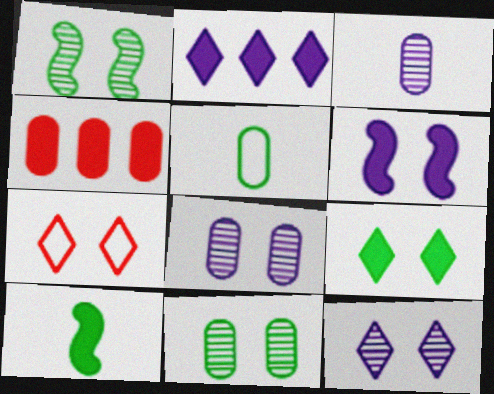[[4, 5, 8], 
[6, 7, 11], 
[7, 9, 12]]